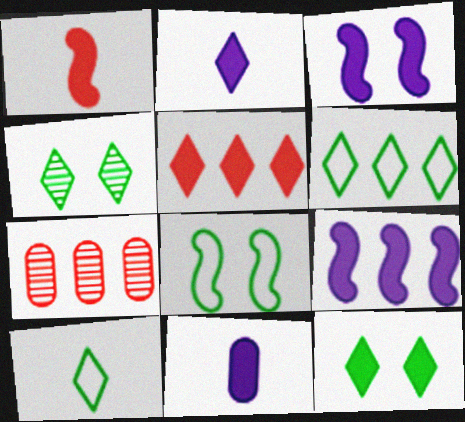[[2, 5, 12], 
[2, 7, 8], 
[3, 7, 10], 
[6, 7, 9]]